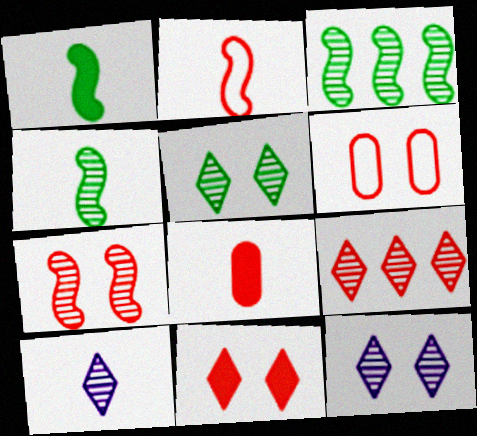[[5, 9, 10], 
[6, 7, 11]]